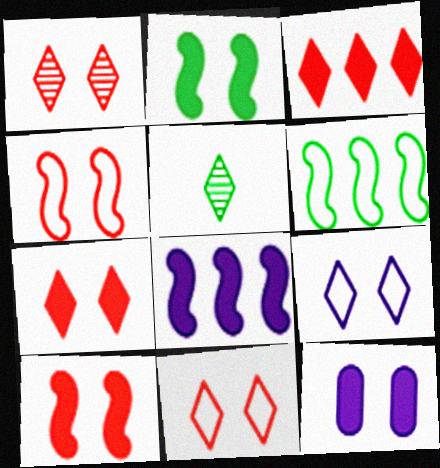[[1, 7, 11], 
[2, 7, 12], 
[3, 5, 9]]